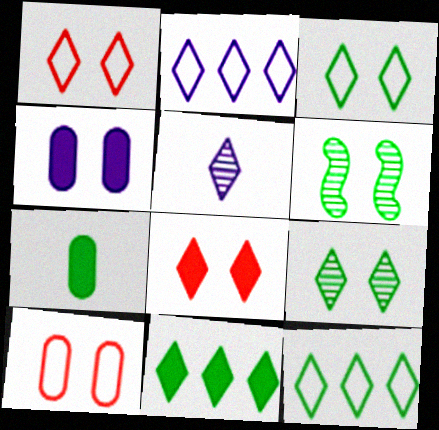[[1, 4, 6], 
[1, 5, 11], 
[5, 8, 12], 
[6, 7, 12]]